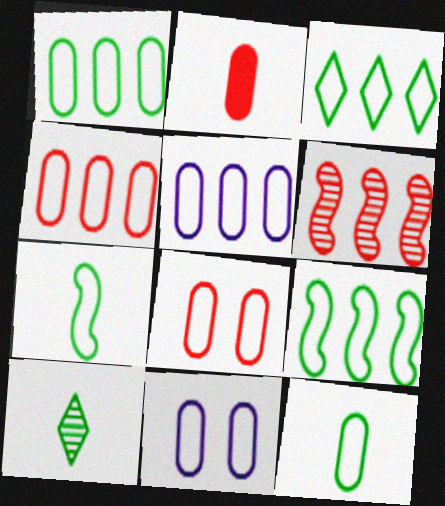[[1, 3, 9], 
[1, 4, 5], 
[4, 11, 12], 
[5, 8, 12]]